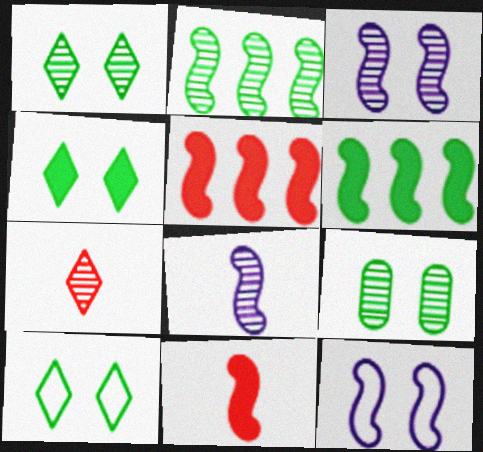[[1, 4, 10], 
[2, 11, 12]]